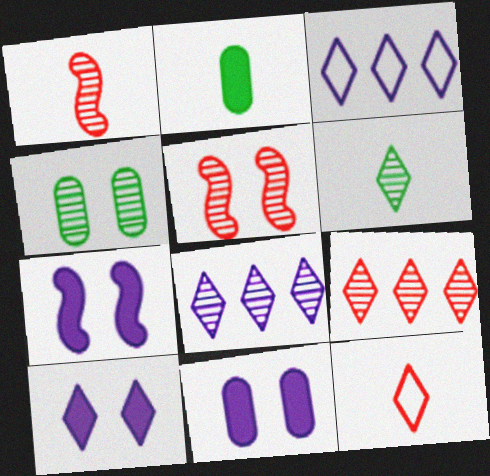[[1, 4, 8], 
[2, 3, 5], 
[7, 10, 11]]